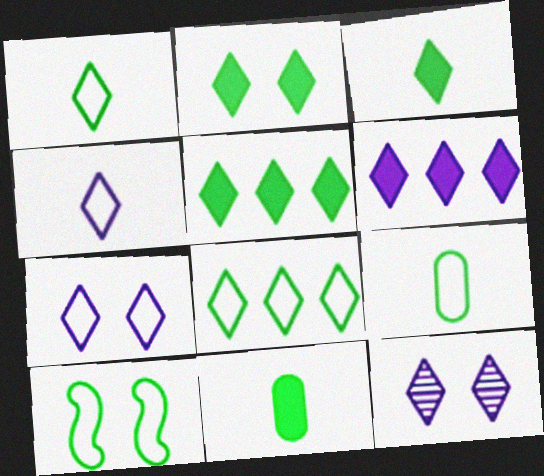[[2, 3, 5], 
[4, 6, 12], 
[8, 9, 10]]